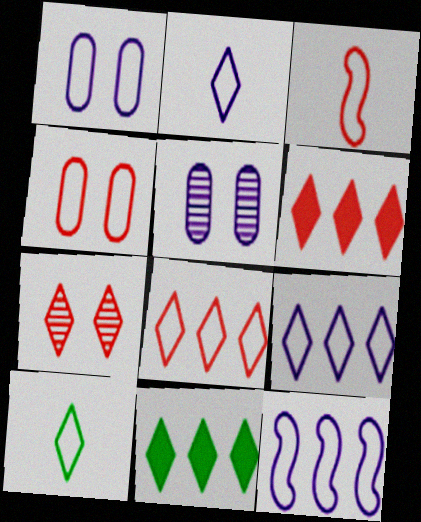[[1, 2, 12], 
[2, 7, 11], 
[3, 4, 8], 
[3, 5, 11], 
[4, 10, 12]]